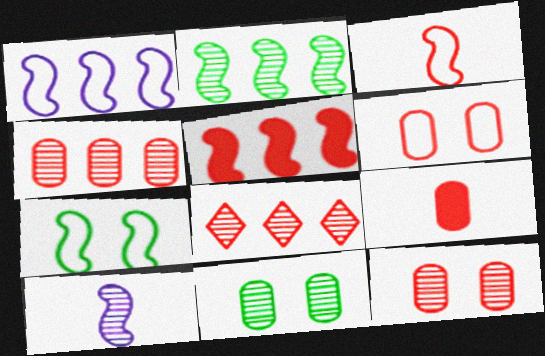[[1, 2, 5], 
[1, 3, 7], 
[4, 6, 9], 
[5, 7, 10], 
[8, 10, 11]]